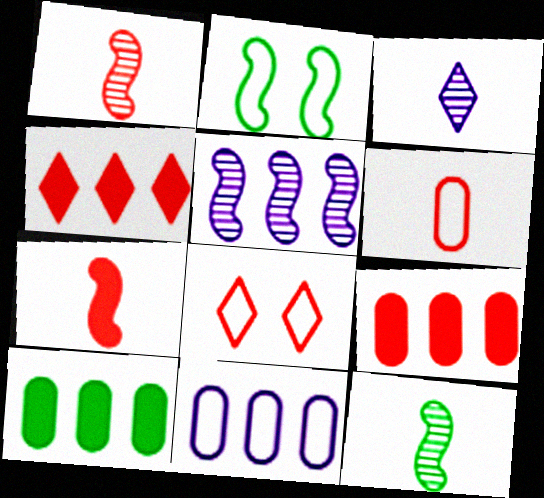[[1, 8, 9], 
[2, 3, 9], 
[2, 5, 7]]